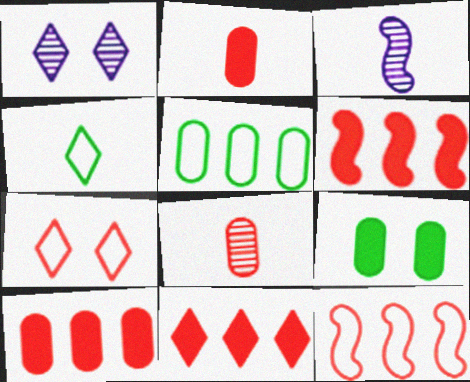[[1, 4, 11], 
[2, 3, 4], 
[6, 7, 8], 
[6, 10, 11]]